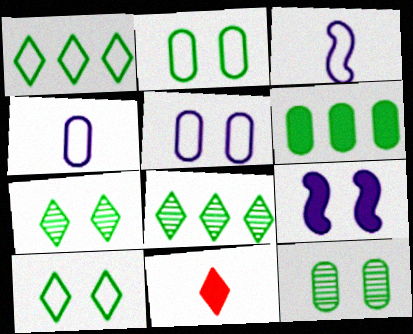[[6, 9, 11]]